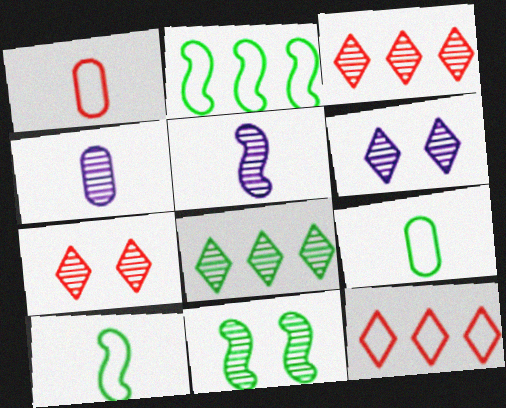[[3, 4, 11]]